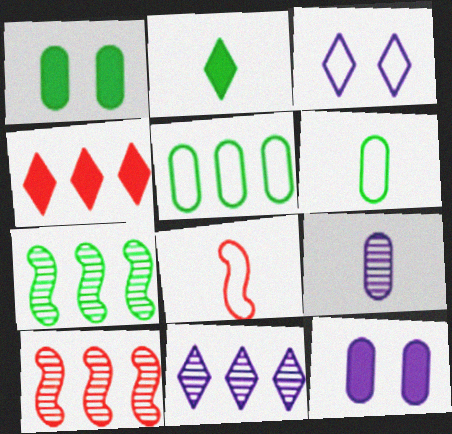[[1, 8, 11], 
[2, 8, 9], 
[3, 5, 8]]